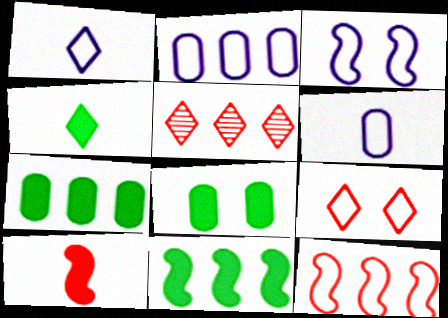[[1, 2, 3], 
[2, 5, 11], 
[4, 8, 11]]